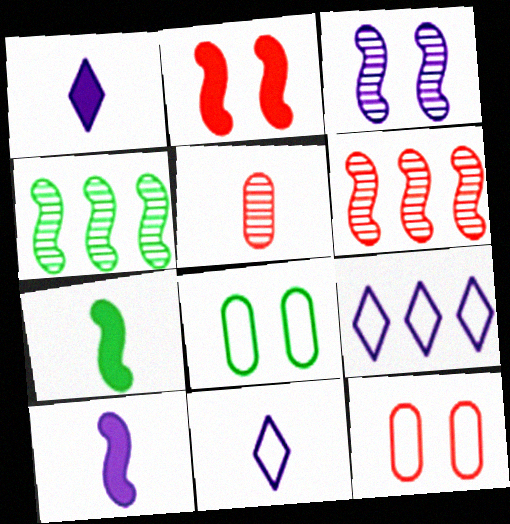[[1, 4, 12], 
[1, 6, 8], 
[5, 7, 11]]